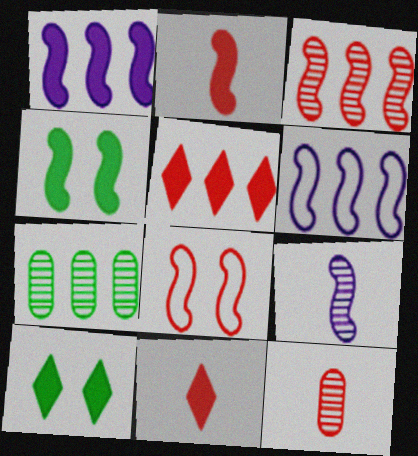[[1, 2, 4], 
[2, 3, 8], 
[5, 6, 7], 
[5, 8, 12], 
[6, 10, 12]]